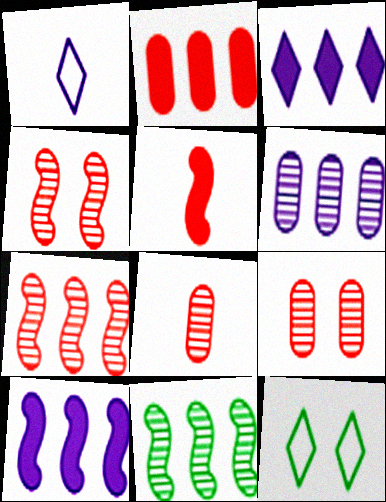[[5, 6, 12], 
[8, 10, 12]]